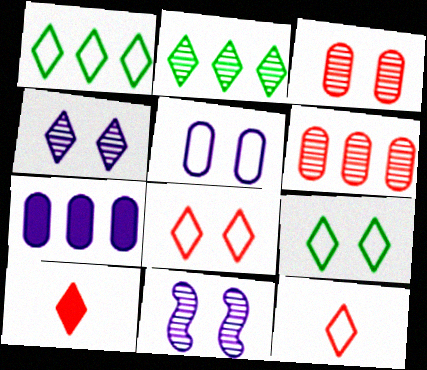[[1, 4, 10]]